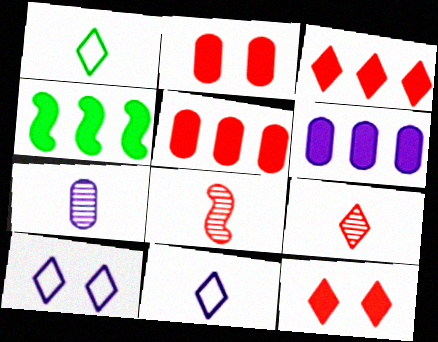[[3, 4, 6]]